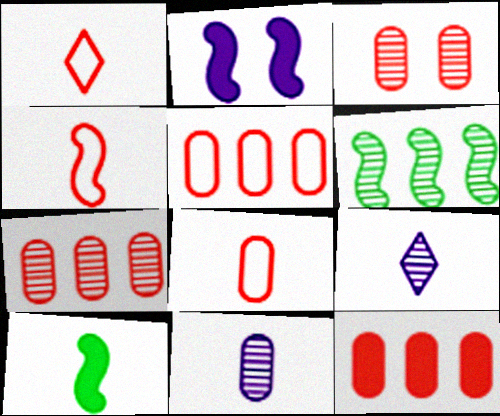[[1, 4, 8], 
[1, 10, 11], 
[2, 4, 6], 
[3, 6, 9], 
[3, 8, 12], 
[5, 7, 12], 
[8, 9, 10]]